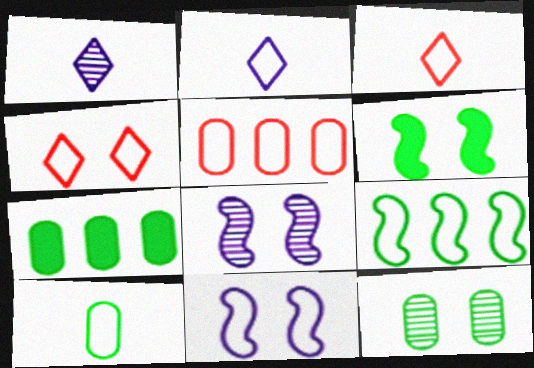[[1, 5, 6], 
[3, 7, 8], 
[7, 10, 12]]